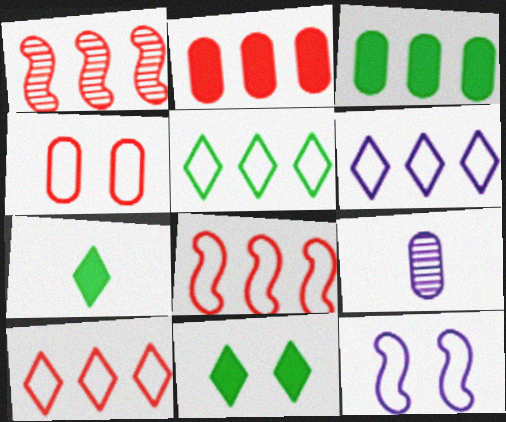[[1, 2, 10], 
[1, 3, 6], 
[3, 4, 9], 
[5, 6, 10], 
[8, 9, 11]]